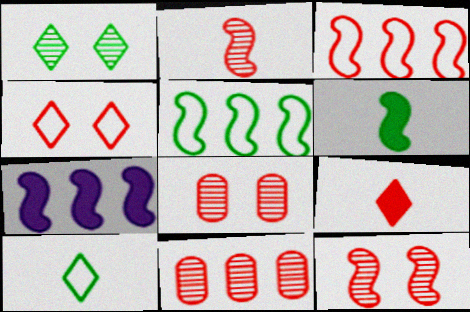[[3, 8, 9], 
[7, 8, 10]]